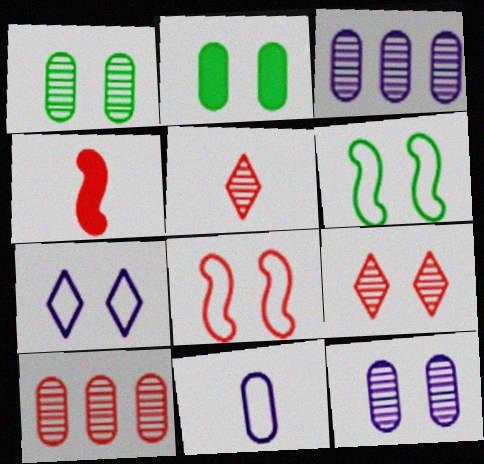[[2, 10, 11]]